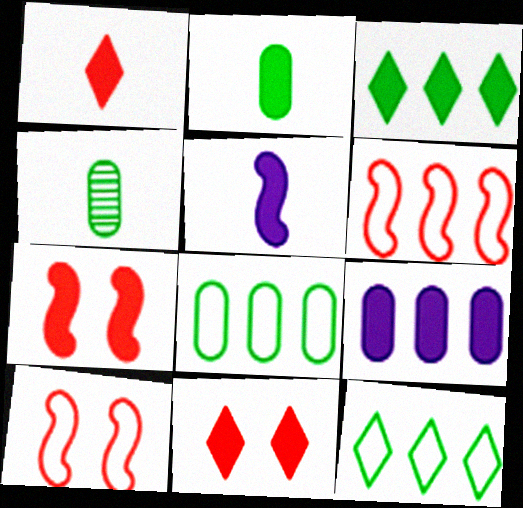[[1, 2, 5]]